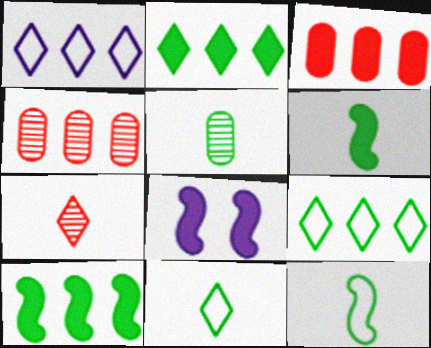[[1, 4, 10], 
[4, 8, 11], 
[5, 6, 11]]